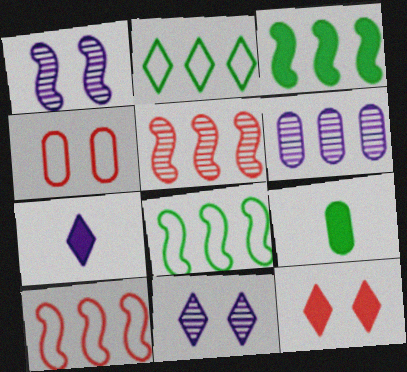[[4, 6, 9], 
[9, 10, 11]]